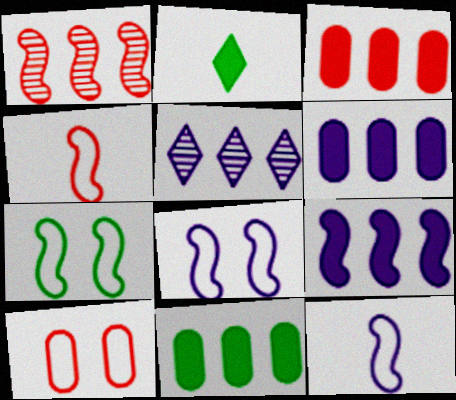[[3, 6, 11]]